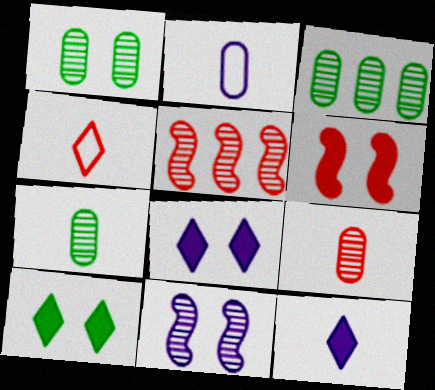[[1, 3, 7], 
[2, 5, 10]]